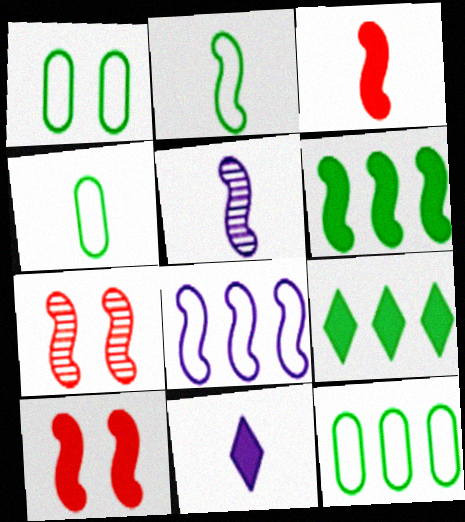[[1, 4, 12], 
[2, 3, 5], 
[7, 11, 12]]